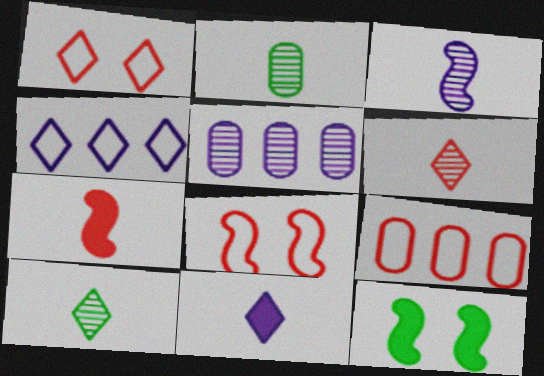[[2, 3, 6]]